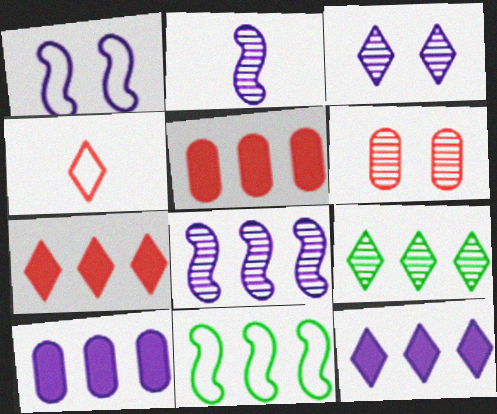[[2, 6, 9]]